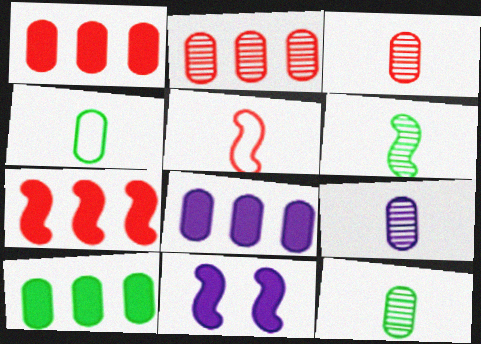[[1, 8, 10], 
[3, 9, 12]]